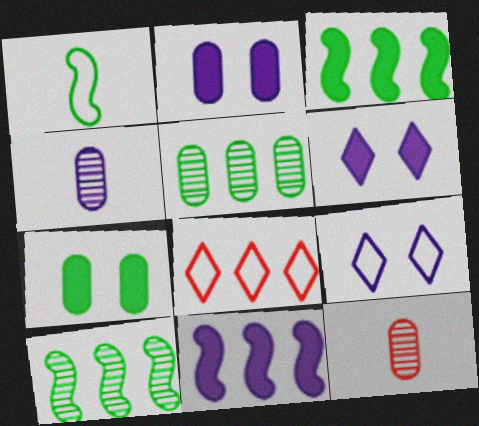[[3, 9, 12], 
[4, 9, 11], 
[5, 8, 11]]